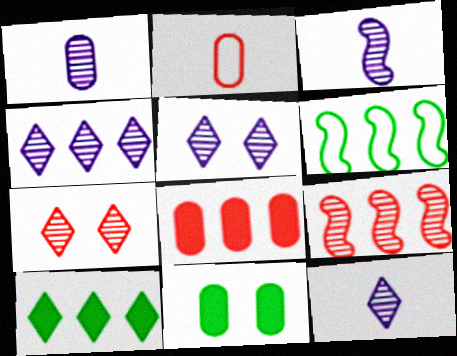[[1, 3, 12], 
[4, 5, 12], 
[4, 6, 8]]